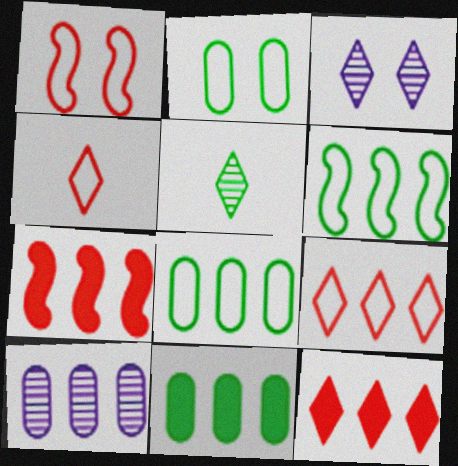[[6, 10, 12]]